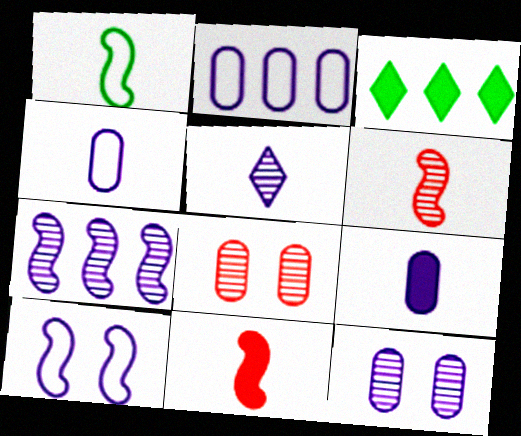[[2, 9, 12], 
[5, 7, 12]]